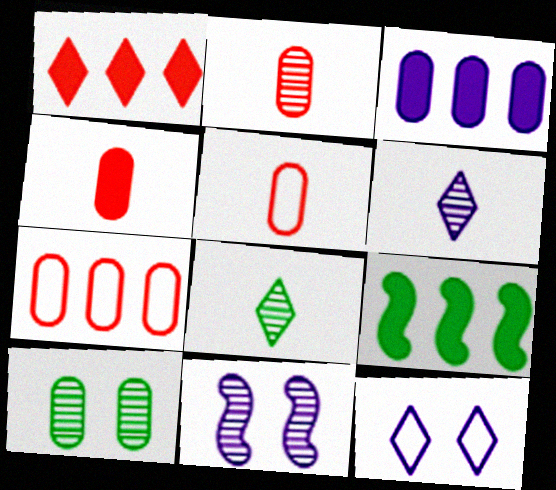[[1, 3, 9], 
[1, 8, 12], 
[2, 4, 5], 
[2, 9, 12], 
[3, 5, 10]]